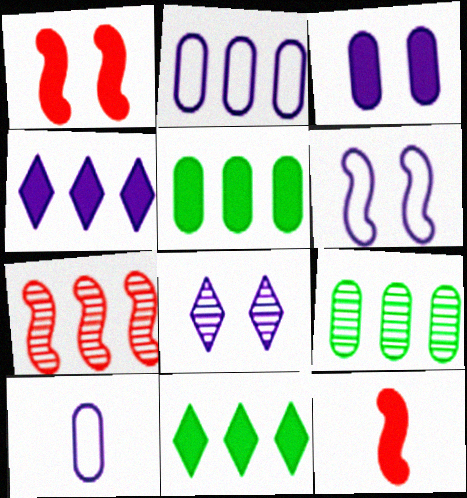[[2, 7, 11], 
[3, 6, 8], 
[3, 11, 12]]